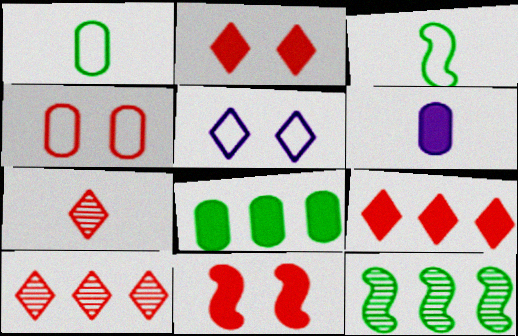[[3, 6, 7]]